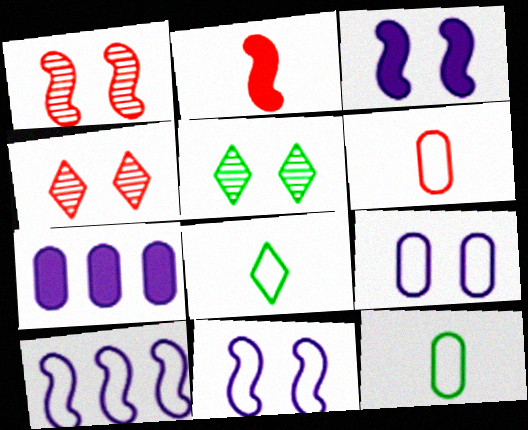[[1, 7, 8]]